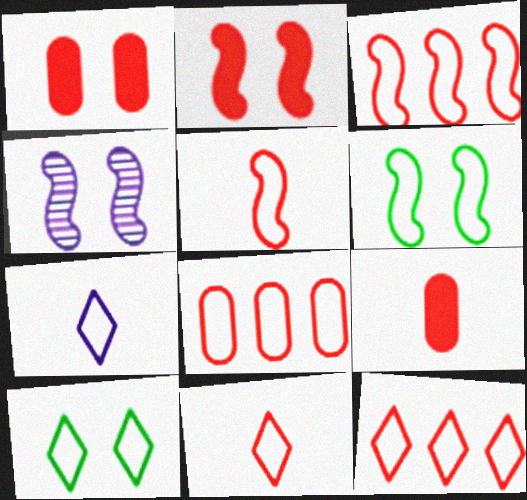[[1, 4, 10], 
[2, 4, 6], 
[3, 8, 12], 
[6, 7, 8], 
[7, 10, 12]]